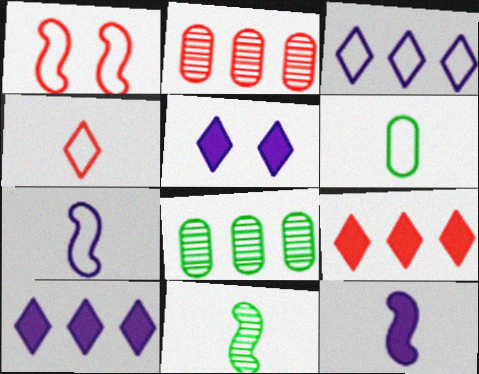[[1, 3, 6], 
[4, 6, 7]]